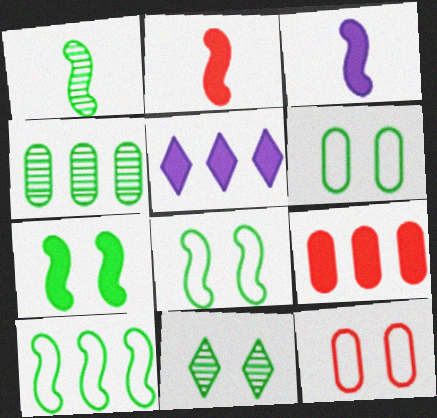[[1, 4, 11], 
[1, 5, 12], 
[1, 7, 10], 
[6, 7, 11]]